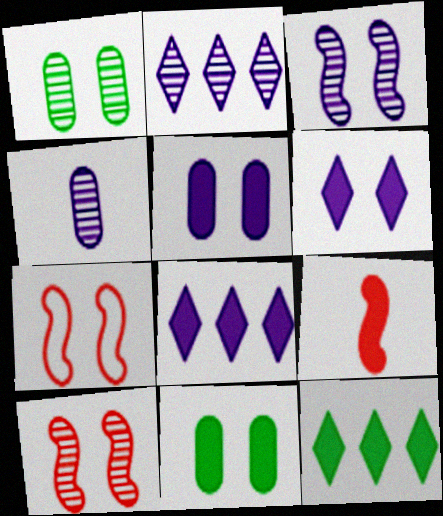[[1, 6, 7], 
[2, 3, 4], 
[4, 7, 12], 
[5, 9, 12], 
[8, 9, 11]]